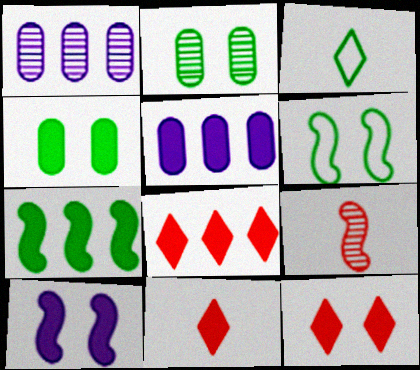[[1, 6, 11], 
[2, 3, 7], 
[4, 10, 12], 
[5, 7, 8], 
[8, 11, 12]]